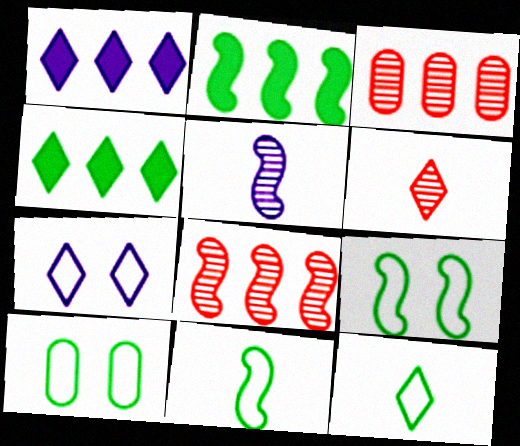[[4, 6, 7]]